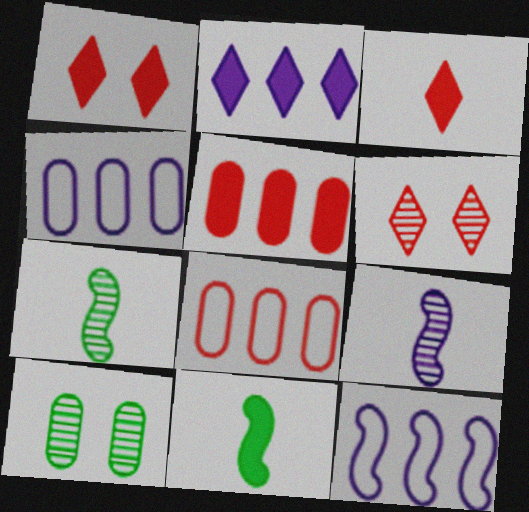[[1, 4, 7], 
[3, 10, 12], 
[4, 6, 11]]